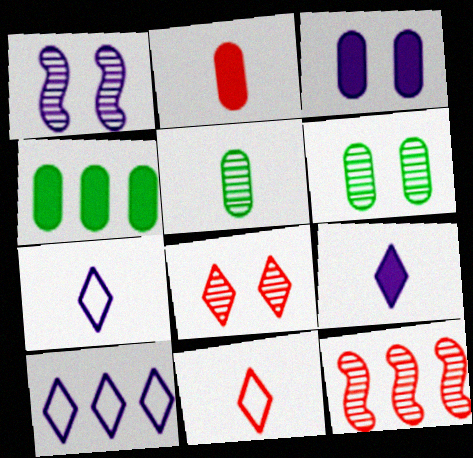[[1, 4, 11], 
[1, 6, 8], 
[2, 3, 4], 
[4, 10, 12]]